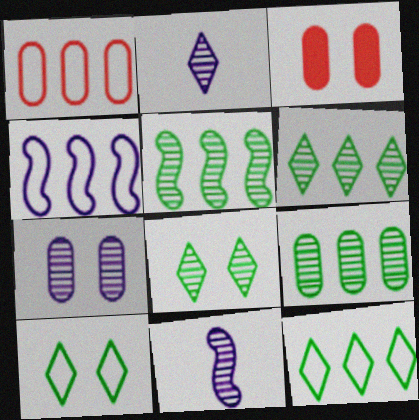[[1, 4, 12], 
[3, 11, 12], 
[5, 6, 9]]